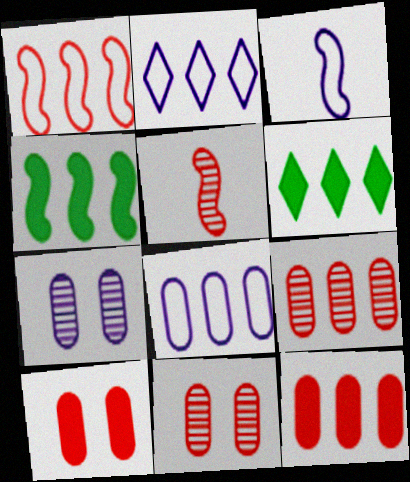[[2, 4, 9], 
[3, 6, 11]]